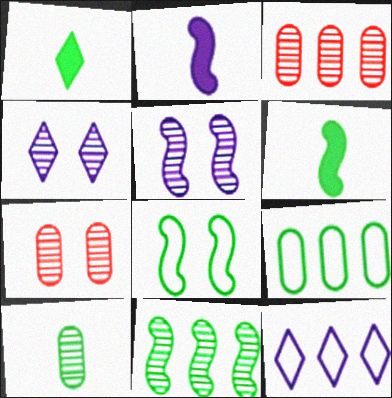[[6, 7, 12], 
[6, 8, 11]]